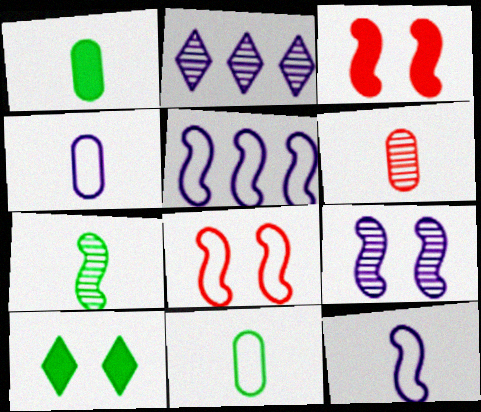[[1, 2, 8], 
[1, 4, 6], 
[2, 3, 11], 
[3, 5, 7], 
[5, 6, 10]]